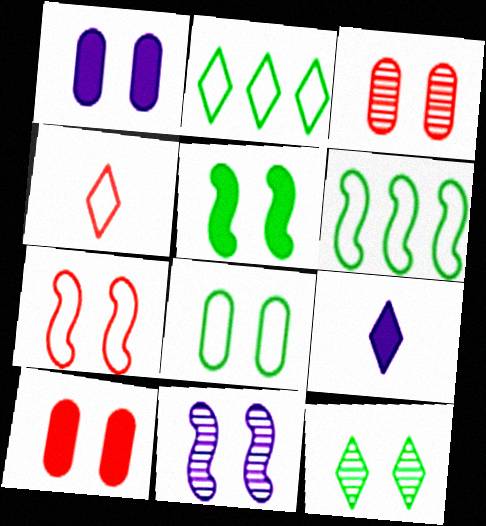[[1, 3, 8], 
[1, 7, 12], 
[3, 6, 9], 
[3, 11, 12], 
[5, 7, 11], 
[5, 8, 12]]